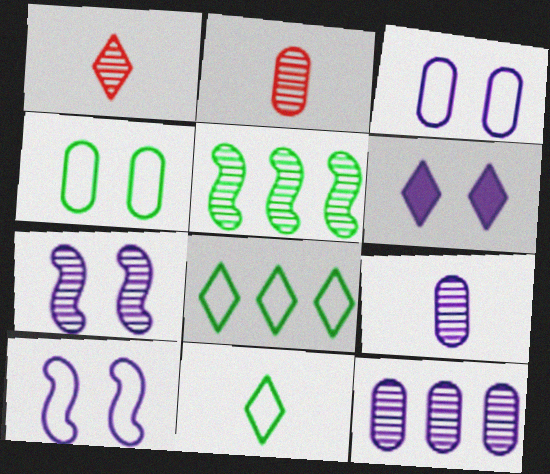[[1, 6, 8], 
[3, 6, 7]]